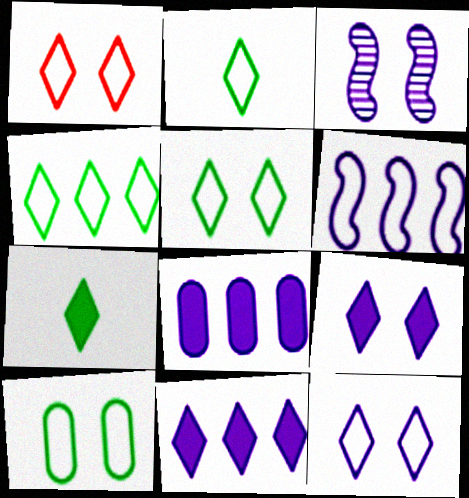[[1, 5, 12], 
[2, 4, 5]]